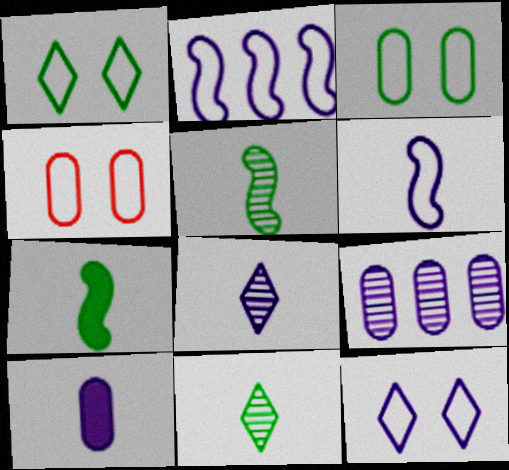[[6, 8, 10]]